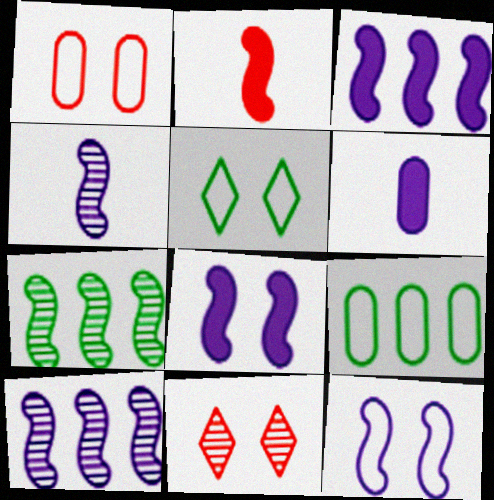[[1, 5, 12], 
[2, 7, 12], 
[3, 4, 12]]